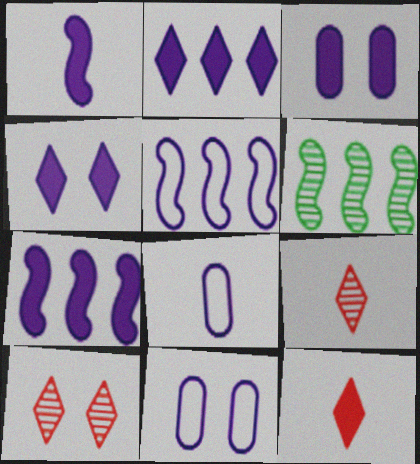[[1, 2, 3], 
[6, 11, 12]]